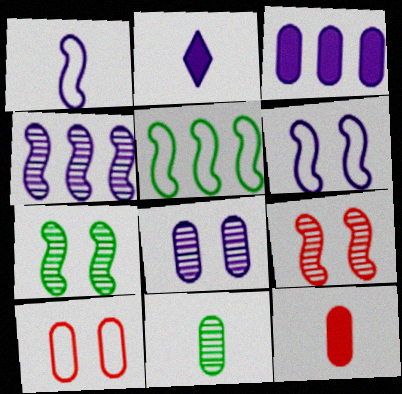[[3, 10, 11]]